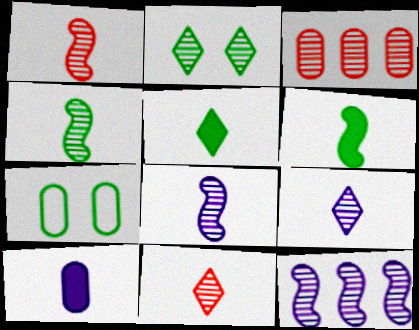[[1, 4, 8], 
[2, 3, 8], 
[3, 7, 10]]